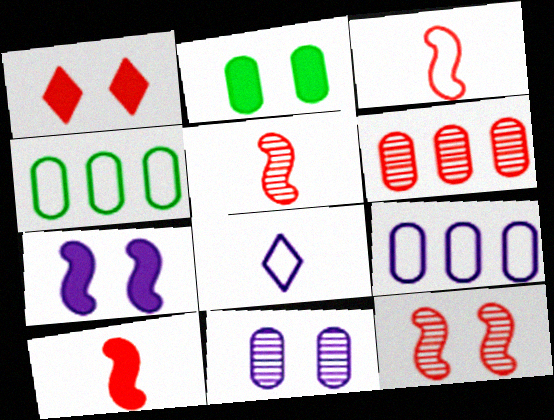[[1, 2, 7], 
[1, 3, 6], 
[3, 5, 10]]